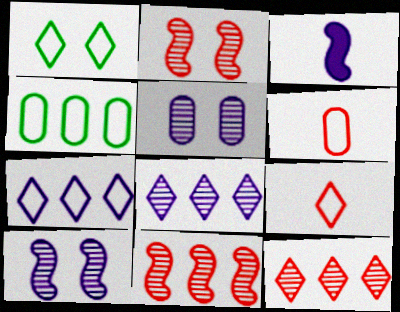[[1, 7, 9], 
[3, 5, 7]]